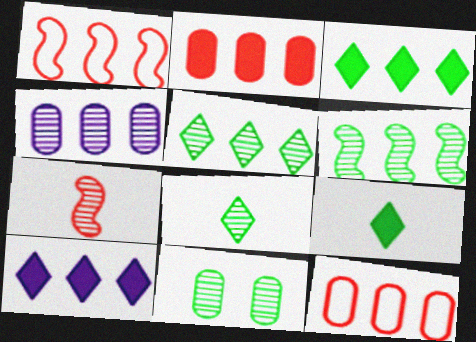[[1, 3, 4], 
[6, 8, 11], 
[6, 10, 12]]